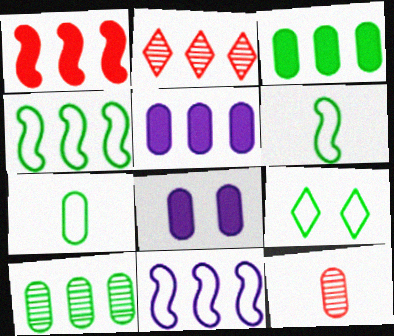[[2, 3, 11], 
[2, 4, 5], 
[2, 6, 8], 
[4, 7, 9]]